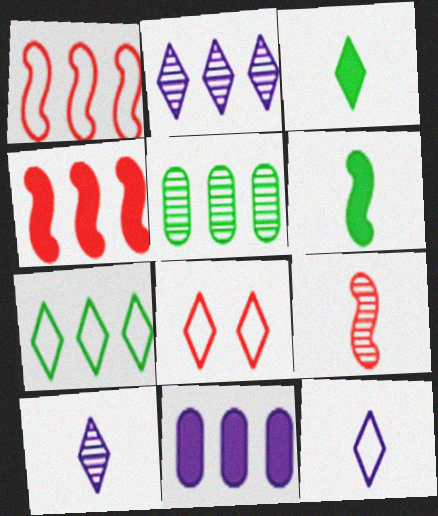[[2, 3, 8], 
[7, 8, 12]]